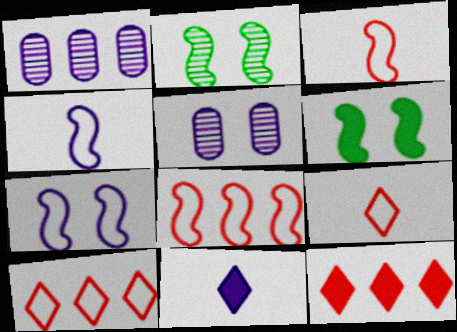[[1, 6, 9], 
[1, 7, 11]]